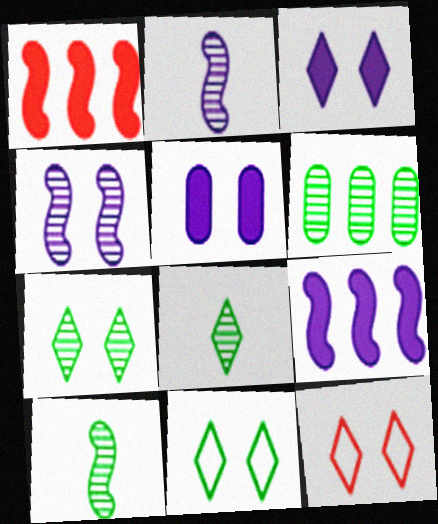[[3, 7, 12], 
[6, 7, 10]]